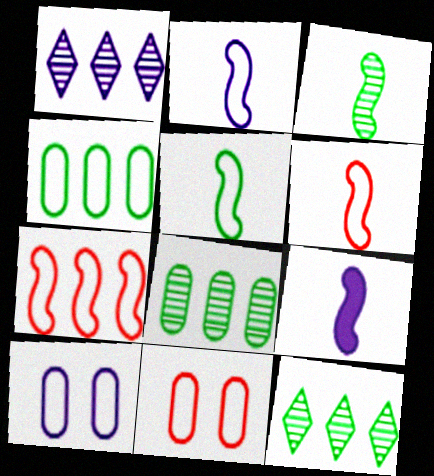[[1, 9, 10], 
[2, 5, 6], 
[3, 6, 9], 
[9, 11, 12]]